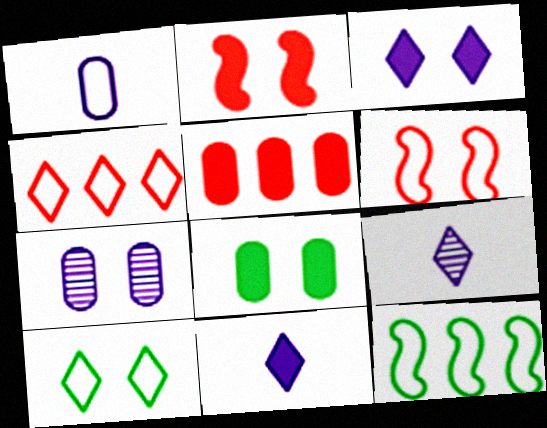[[2, 3, 8], 
[2, 7, 10]]